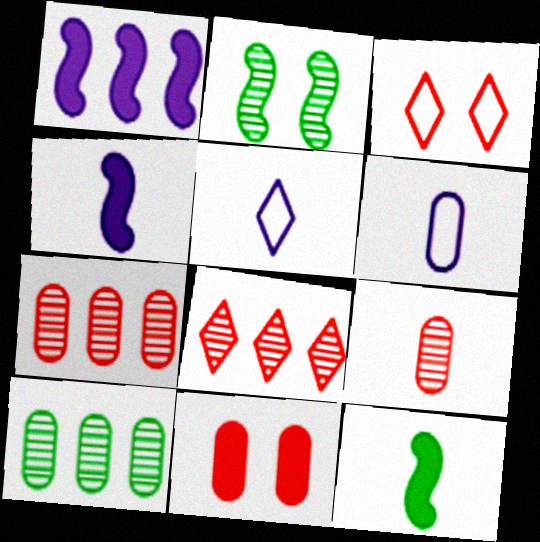[[3, 4, 10], 
[5, 9, 12], 
[6, 10, 11]]